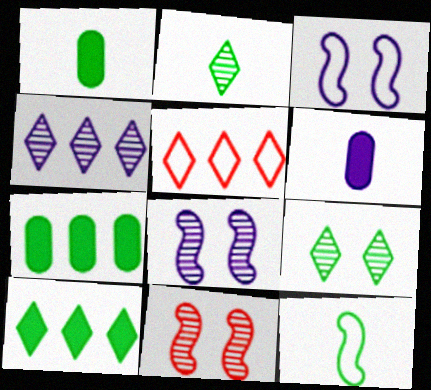[[1, 2, 12], 
[1, 5, 8], 
[3, 4, 6], 
[4, 5, 10], 
[7, 9, 12]]